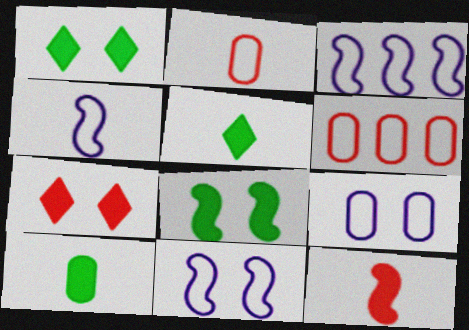[[3, 4, 11]]